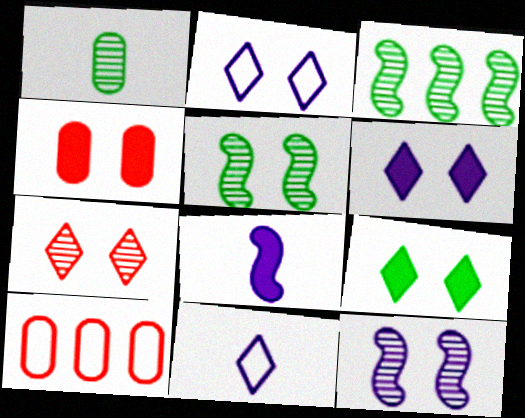[[2, 4, 5], 
[2, 7, 9], 
[3, 4, 11]]